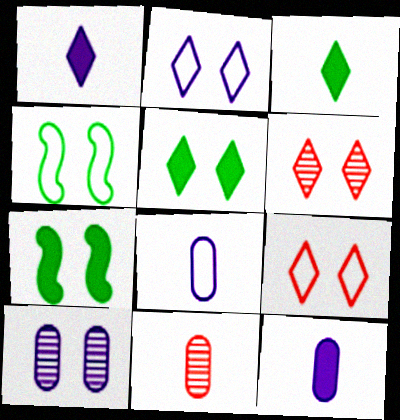[[2, 5, 6], 
[7, 9, 10]]